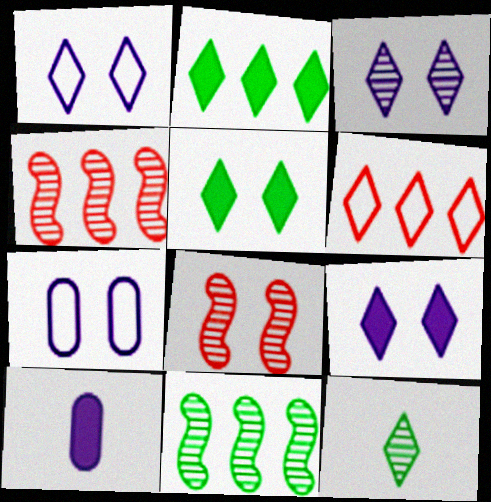[[1, 3, 9], 
[5, 7, 8], 
[6, 9, 12]]